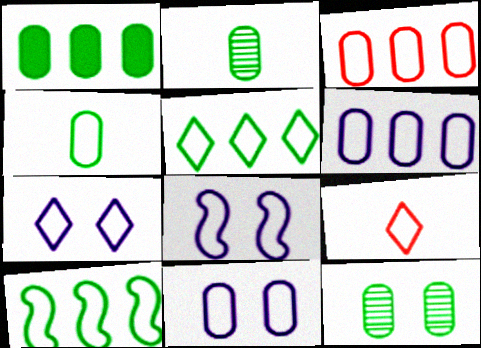[[1, 4, 12], 
[3, 4, 11], 
[5, 7, 9], 
[7, 8, 11], 
[9, 10, 11]]